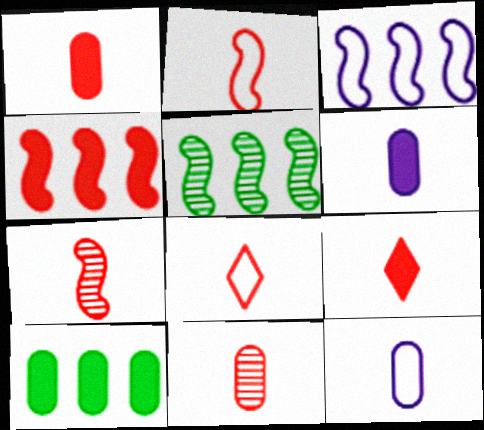[[1, 7, 8], 
[2, 9, 11], 
[3, 4, 5]]